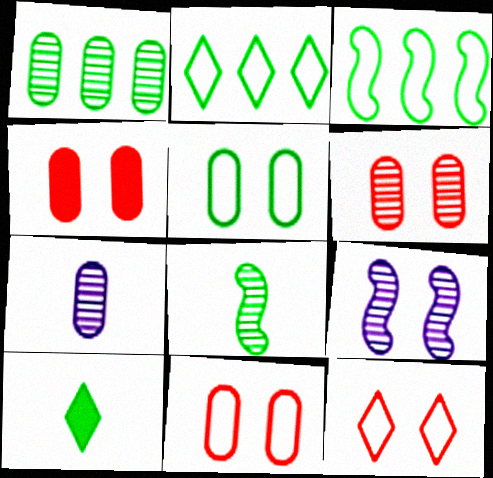[[1, 6, 7], 
[4, 6, 11]]